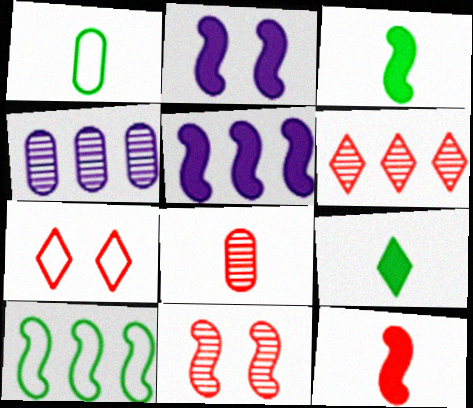[[1, 2, 6], 
[3, 4, 7], 
[6, 8, 11]]